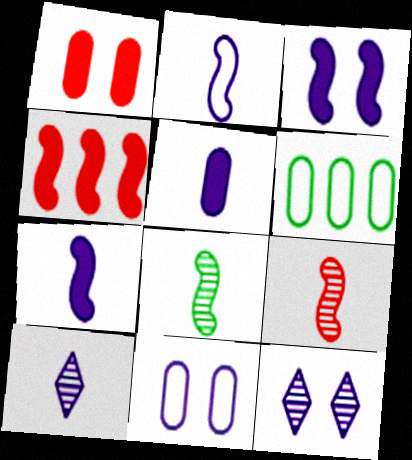[[2, 5, 10], 
[3, 11, 12]]